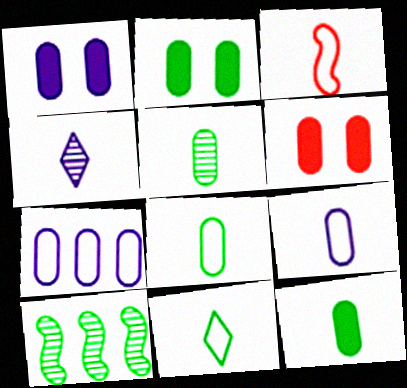[[1, 2, 6], 
[2, 10, 11], 
[3, 4, 12], 
[3, 9, 11], 
[5, 6, 7], 
[5, 8, 12]]